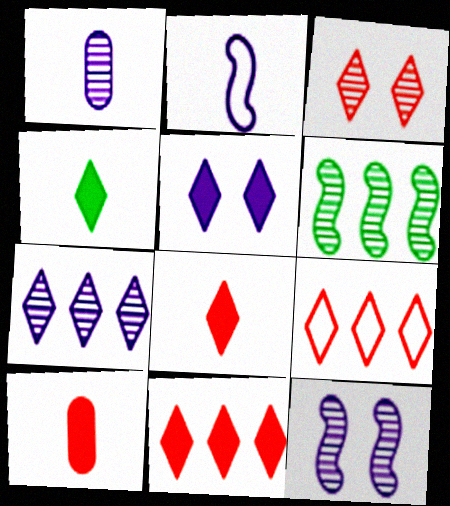[[1, 3, 6], 
[1, 7, 12], 
[3, 8, 9], 
[4, 5, 11]]